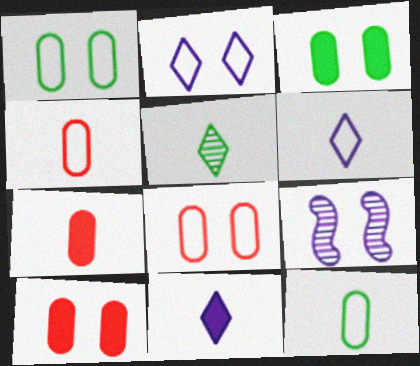[]